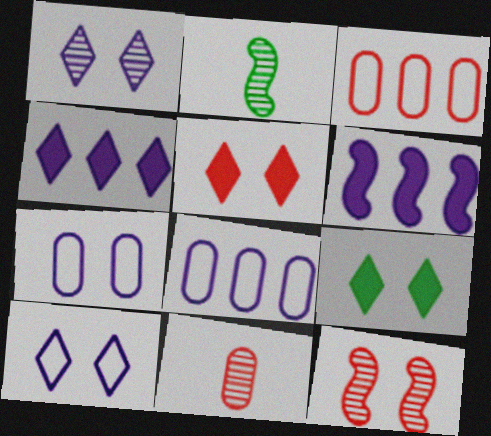[[2, 5, 8], 
[7, 9, 12]]